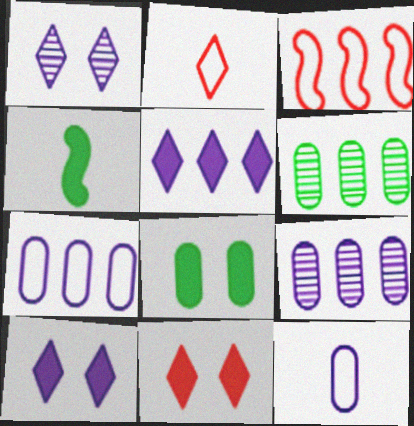[[3, 5, 6]]